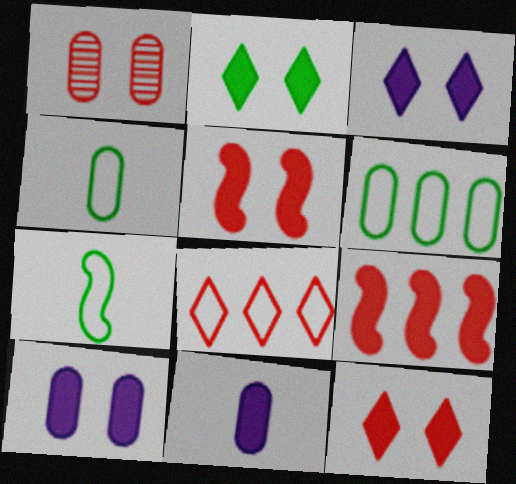[[1, 6, 11], 
[2, 3, 12], 
[2, 5, 10], 
[2, 9, 11]]